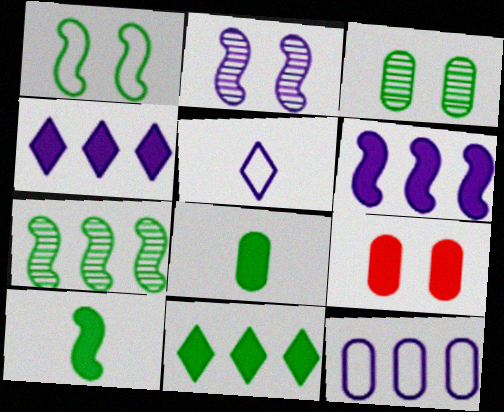[[1, 7, 10], 
[4, 9, 10], 
[5, 7, 9]]